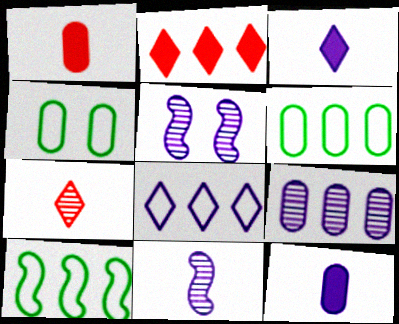[[1, 4, 9], 
[2, 4, 11], 
[2, 9, 10], 
[5, 8, 12]]